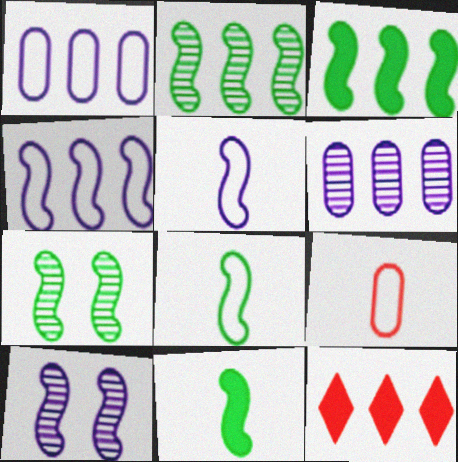[[1, 2, 12], 
[3, 7, 8]]